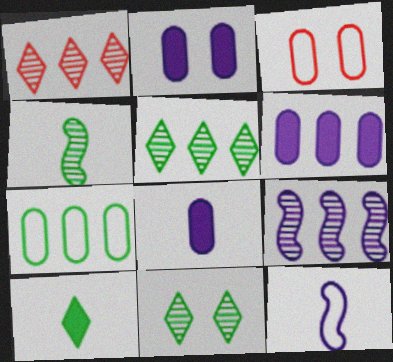[[2, 6, 8], 
[3, 9, 10]]